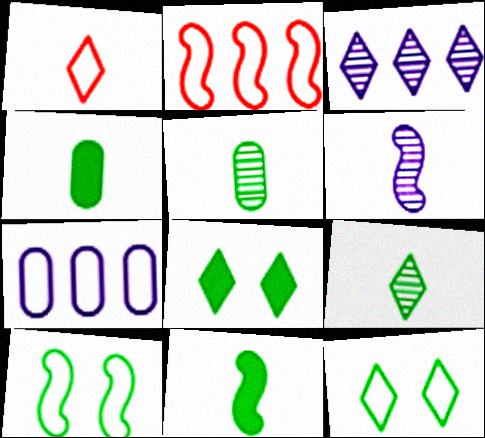[[1, 3, 8], 
[1, 4, 6], 
[1, 7, 10]]